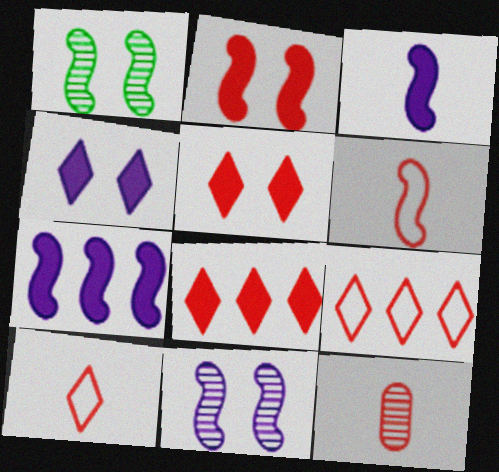[[1, 6, 7], 
[2, 9, 12]]